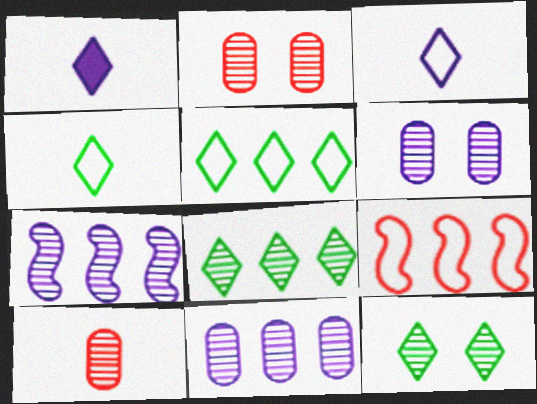[[7, 10, 12]]